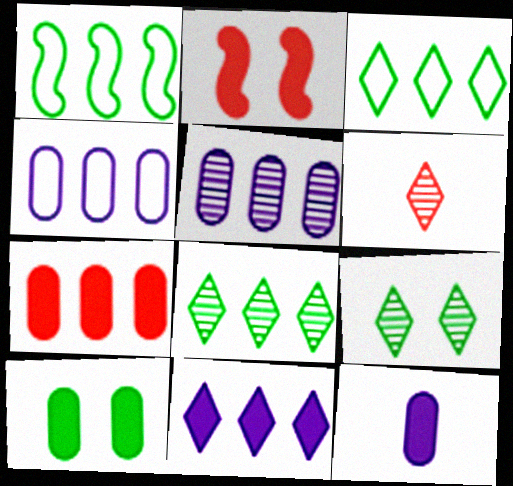[[7, 10, 12]]